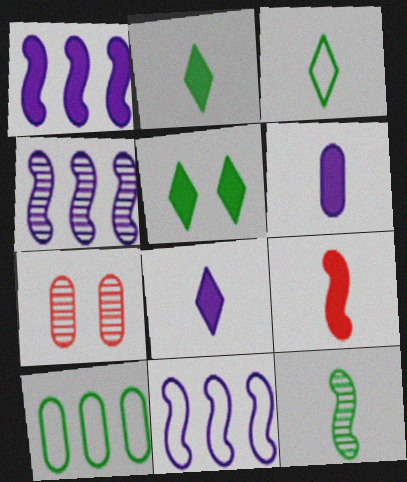[[1, 3, 7], 
[1, 4, 11], 
[2, 6, 9], 
[2, 7, 11], 
[5, 10, 12], 
[6, 7, 10]]